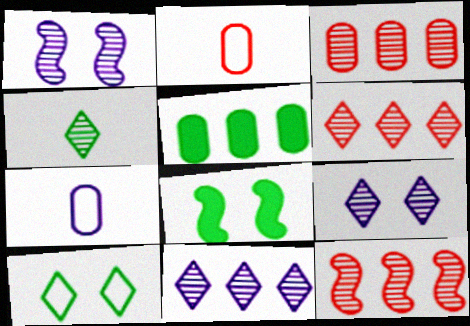[[1, 3, 4], 
[2, 8, 11], 
[3, 6, 12], 
[4, 6, 9], 
[6, 7, 8]]